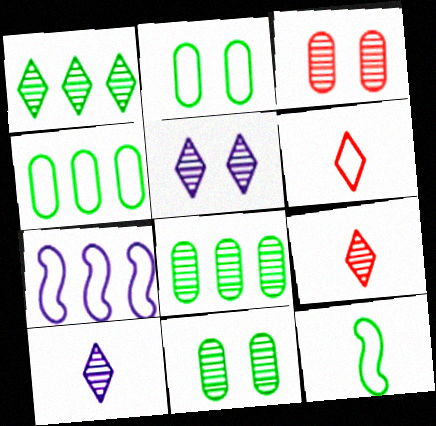[[1, 5, 9], 
[2, 6, 7]]